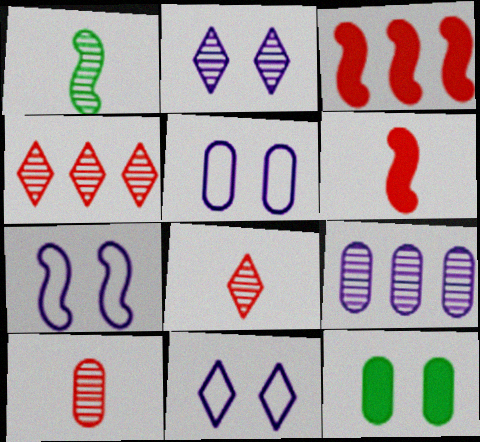[[1, 3, 7], 
[5, 7, 11]]